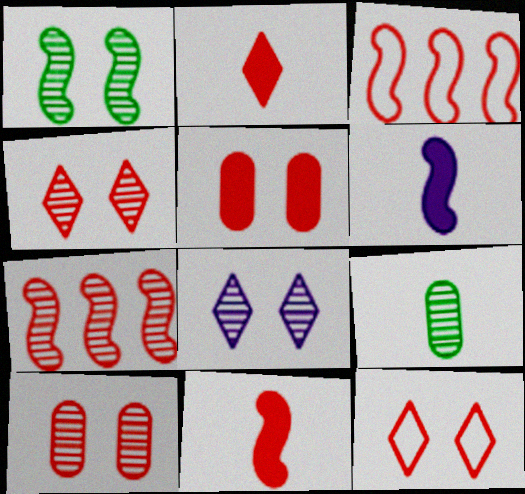[[1, 3, 6], 
[1, 8, 10], 
[2, 3, 10], 
[7, 8, 9]]